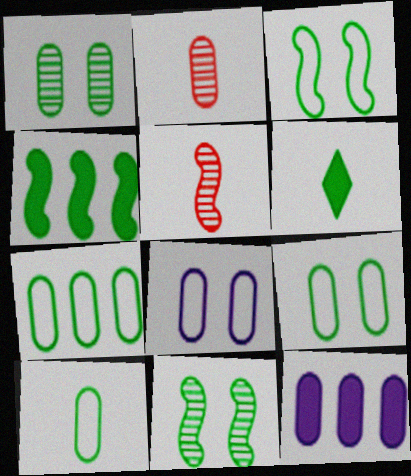[[2, 9, 12], 
[6, 7, 11], 
[7, 9, 10]]